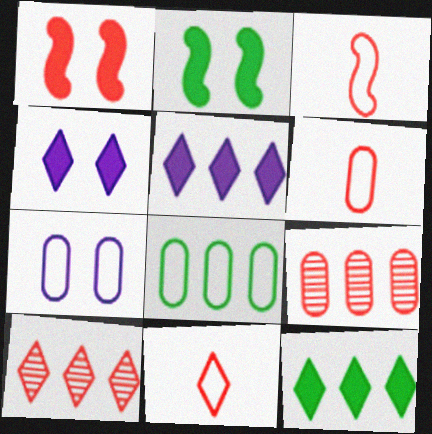[[1, 6, 10], 
[1, 9, 11], 
[3, 6, 11], 
[6, 7, 8]]